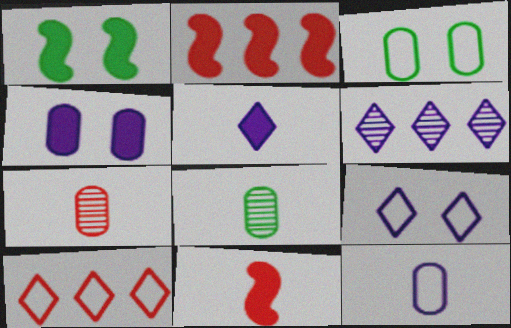[[2, 8, 9], 
[3, 6, 11], 
[5, 6, 9]]